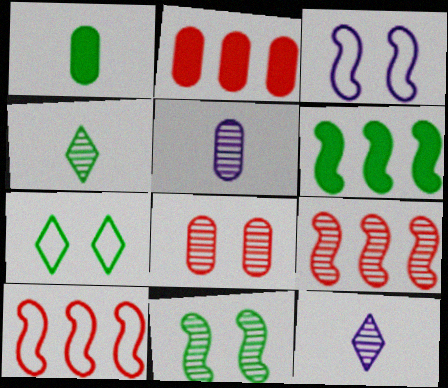[[2, 3, 4]]